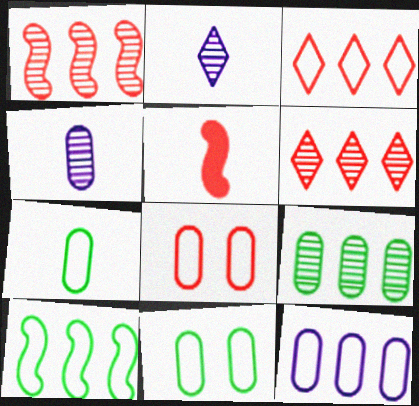[[2, 5, 7], 
[3, 10, 12], 
[5, 6, 8], 
[7, 8, 12]]